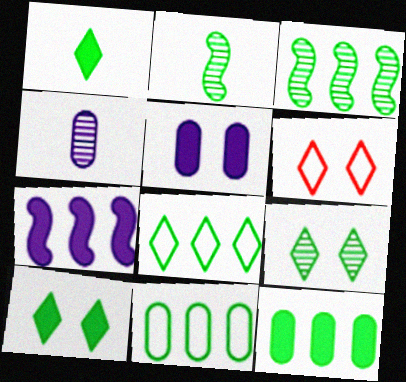[[1, 8, 9], 
[2, 10, 11], 
[3, 8, 12]]